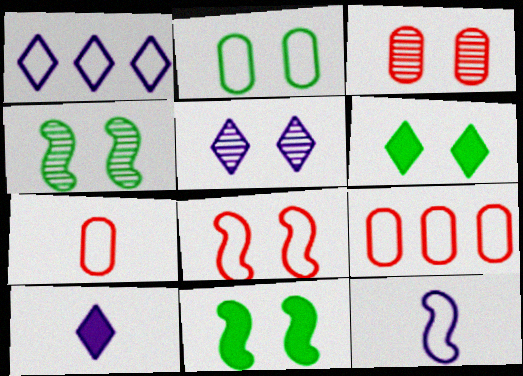[[1, 5, 10], 
[2, 4, 6], 
[3, 4, 5], 
[4, 9, 10]]